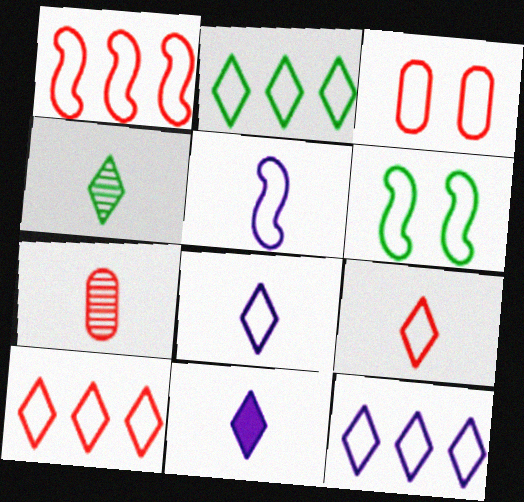[[1, 3, 9], 
[1, 5, 6], 
[2, 3, 5], 
[2, 10, 12], 
[4, 9, 11]]